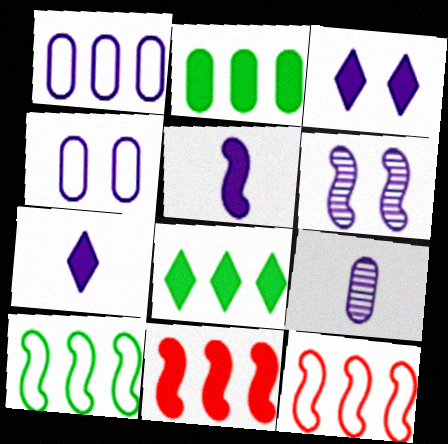[[1, 6, 7], 
[3, 4, 6]]